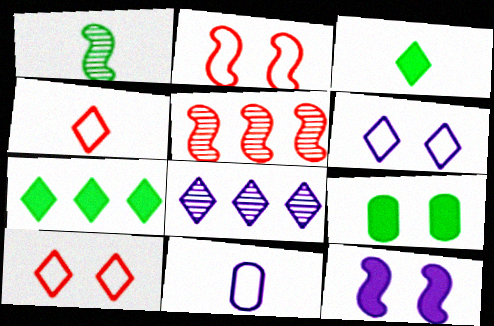[[3, 8, 10], 
[8, 11, 12]]